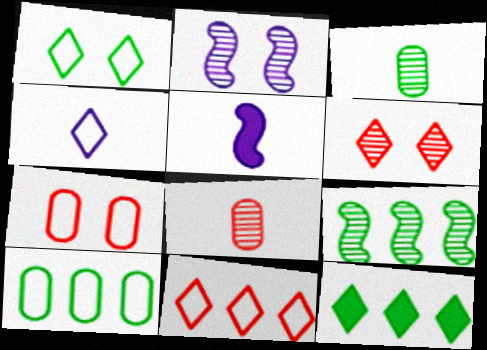[[1, 4, 11], 
[4, 6, 12], 
[5, 6, 10], 
[9, 10, 12]]